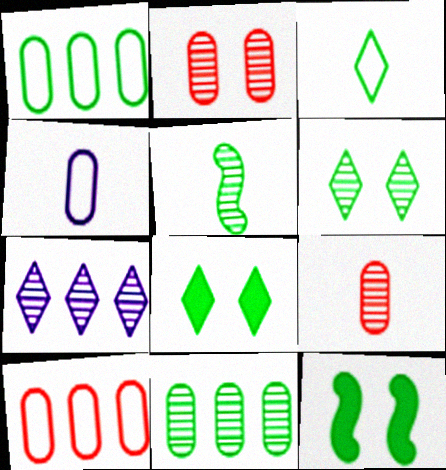[[1, 5, 8], 
[2, 5, 7], 
[3, 11, 12], 
[5, 6, 11]]